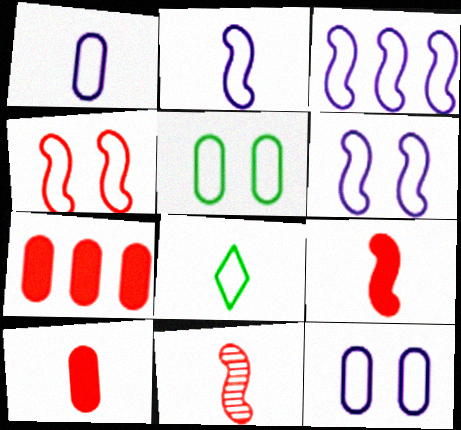[[2, 3, 6]]